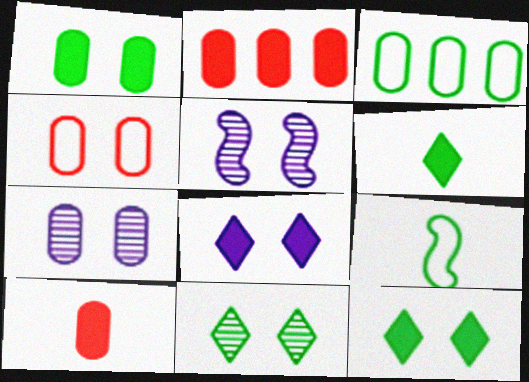[[1, 4, 7], 
[3, 7, 10], 
[4, 5, 12]]